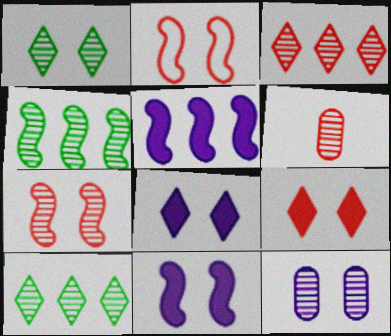[[1, 7, 12], 
[3, 6, 7]]